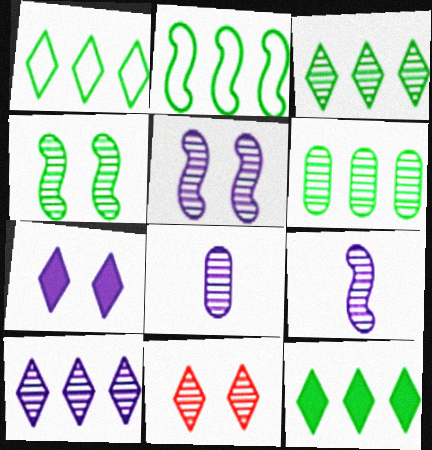[[1, 3, 12], 
[2, 6, 12], 
[5, 8, 10], 
[6, 9, 11]]